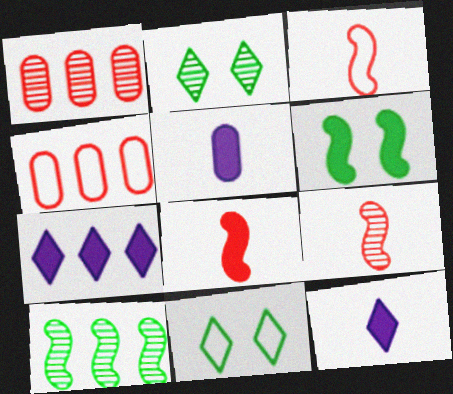[[3, 8, 9], 
[4, 7, 10]]